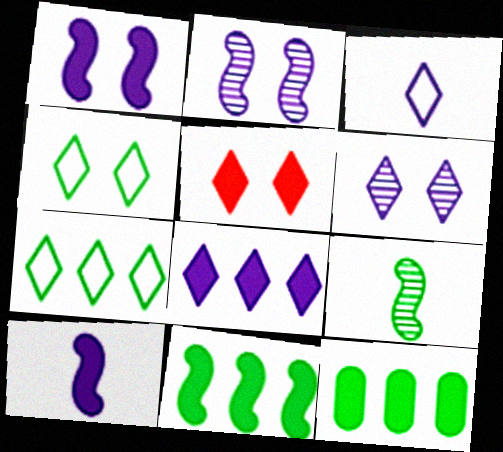[[3, 6, 8], 
[4, 5, 6], 
[4, 9, 12], 
[5, 10, 12]]